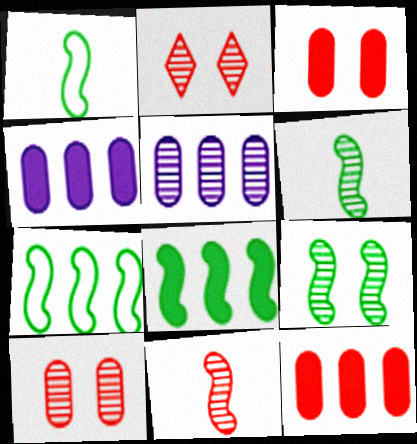[[1, 2, 4], 
[1, 8, 9], 
[2, 5, 6]]